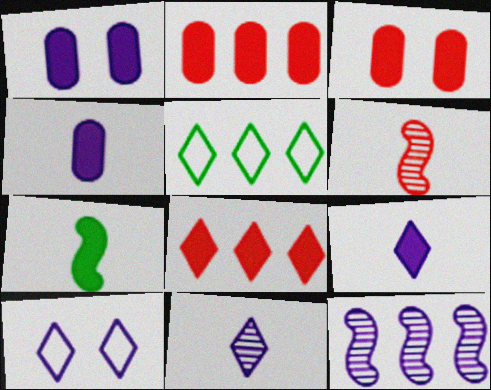[[1, 5, 6], 
[1, 7, 8], 
[2, 5, 12], 
[4, 10, 12]]